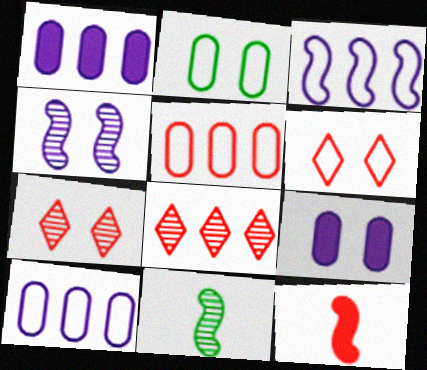[[1, 6, 11], 
[5, 7, 12]]